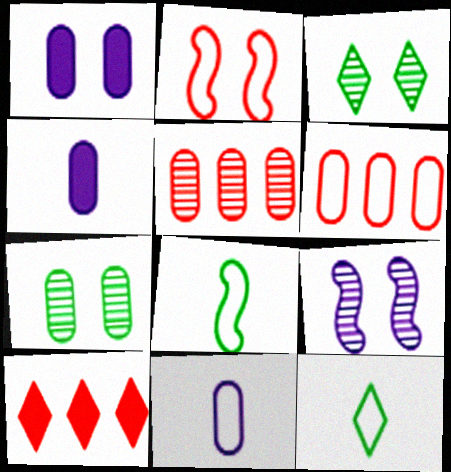[[1, 2, 3], 
[4, 6, 7]]